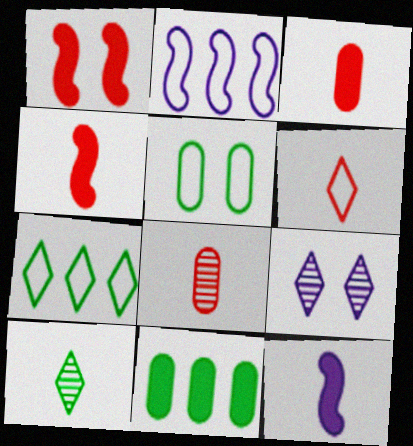[[1, 5, 9], 
[2, 5, 6], 
[4, 6, 8]]